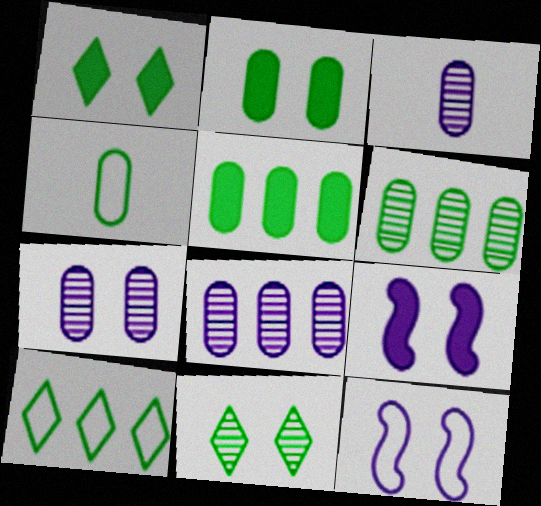[[2, 4, 6], 
[3, 7, 8]]